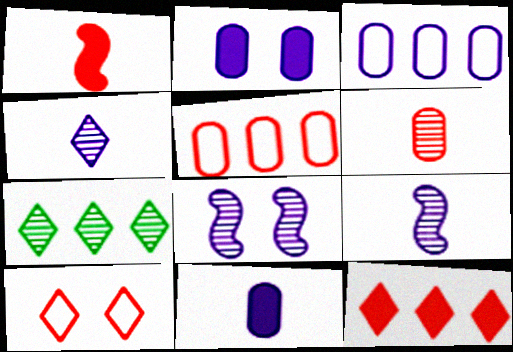[[6, 7, 8]]